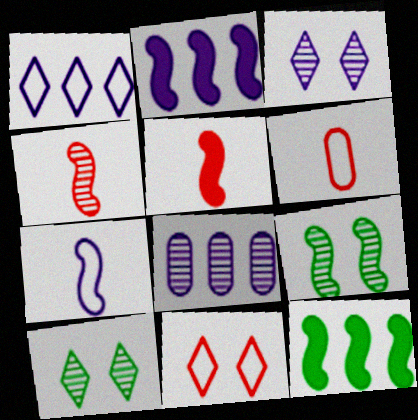[[1, 2, 8], 
[2, 6, 10], 
[3, 6, 12], 
[4, 8, 10]]